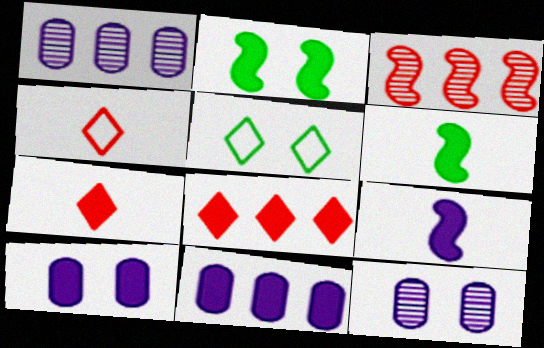[[1, 2, 4], 
[2, 7, 11], 
[6, 8, 10]]